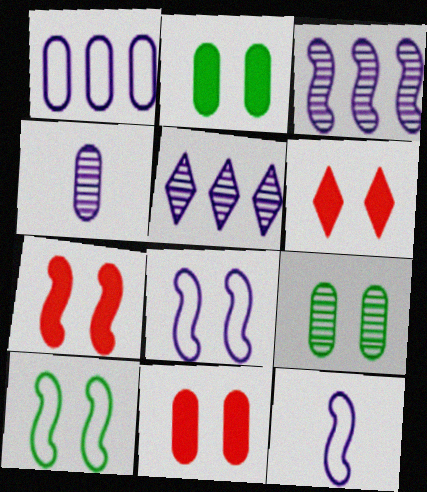[[6, 7, 11], 
[6, 8, 9]]